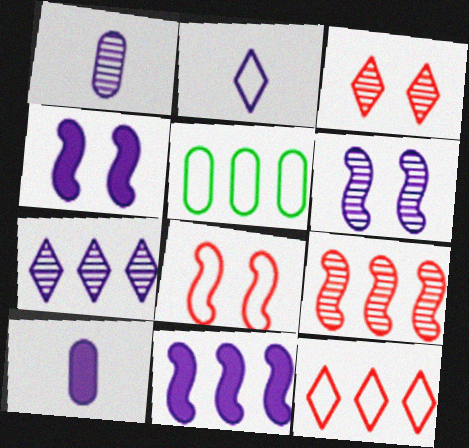[[1, 6, 7], 
[2, 5, 8]]